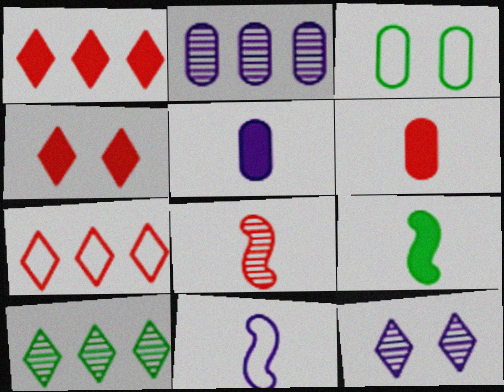[[2, 3, 6], 
[3, 7, 11], 
[3, 9, 10], 
[8, 9, 11]]